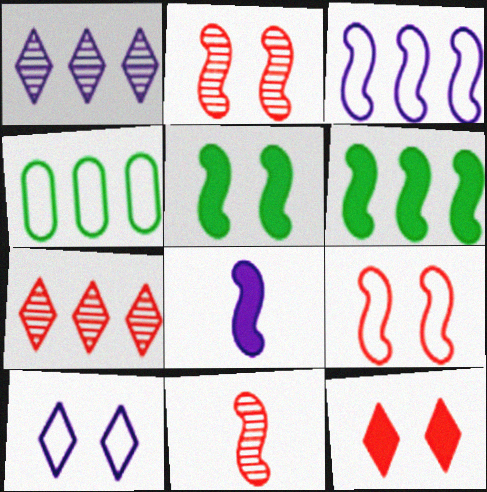[[3, 5, 11]]